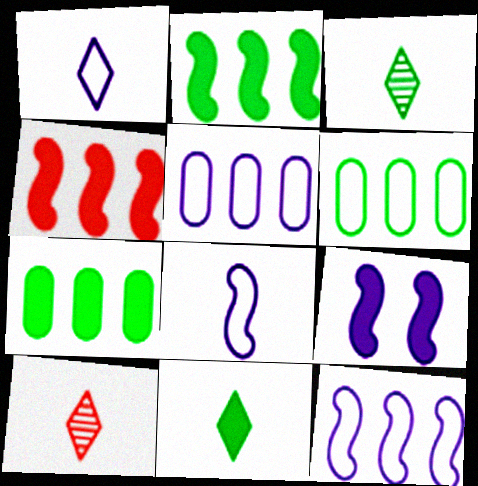[[1, 10, 11], 
[6, 9, 10]]